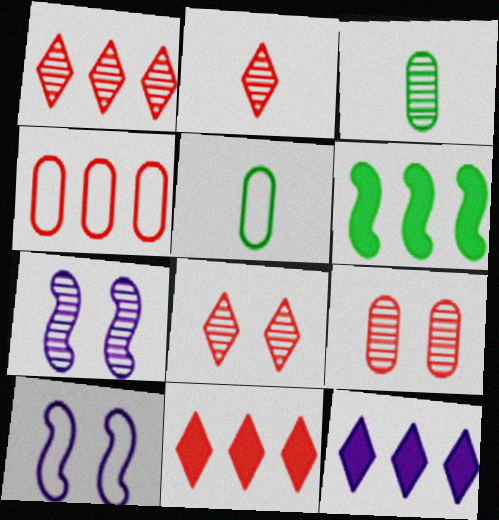[[1, 2, 8], 
[1, 3, 7], 
[3, 10, 11], 
[5, 7, 11]]